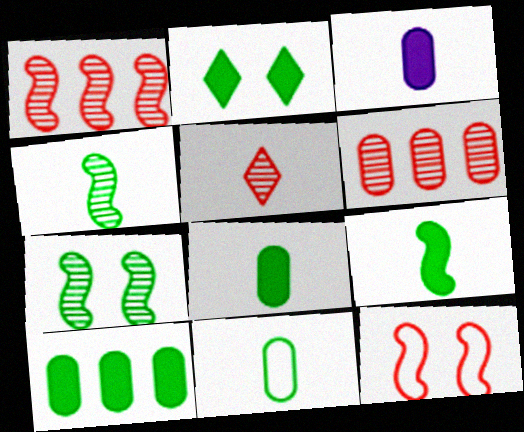[[2, 9, 10]]